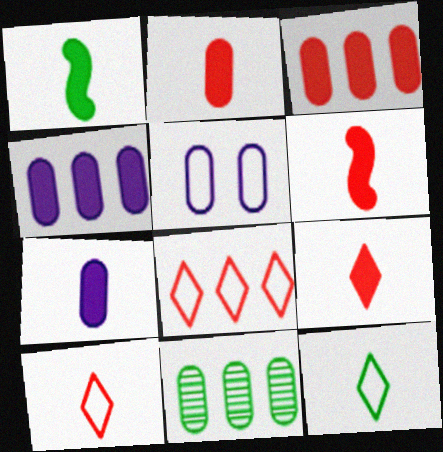[[1, 7, 9], 
[2, 5, 11], 
[2, 6, 9]]